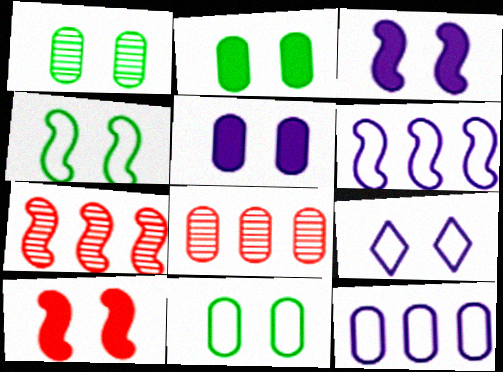[[1, 2, 11], 
[1, 9, 10]]